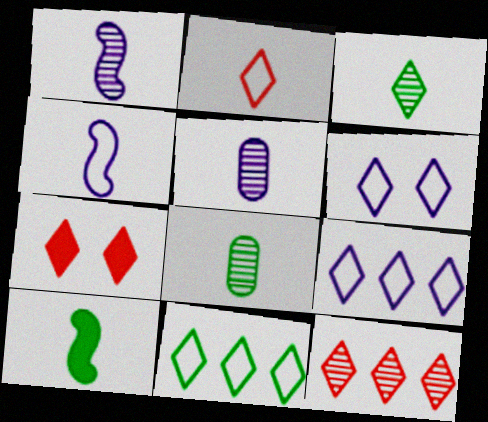[[2, 5, 10], 
[2, 6, 11], 
[2, 7, 12], 
[3, 7, 9]]